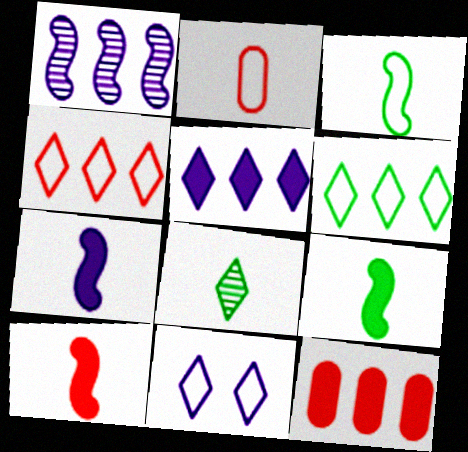[[1, 6, 12], 
[2, 7, 8], 
[7, 9, 10]]